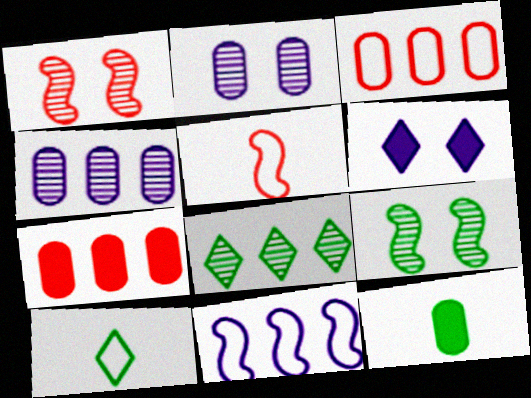[[2, 3, 12], 
[7, 8, 11]]